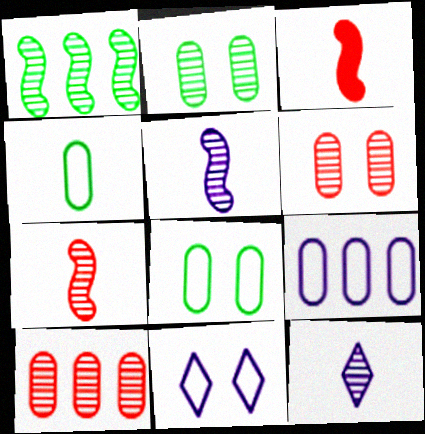[[1, 6, 12], 
[3, 4, 12]]